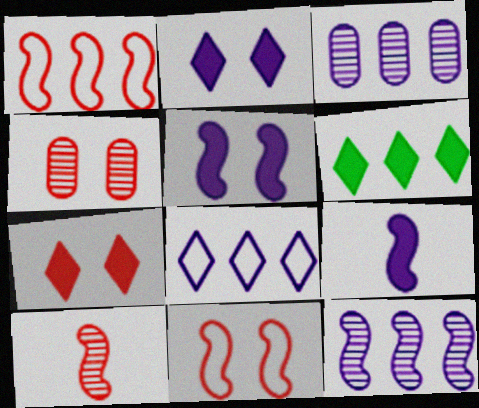[[1, 3, 6], 
[4, 7, 11]]